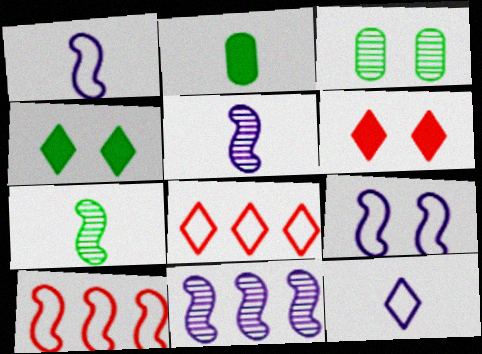[[3, 6, 9]]